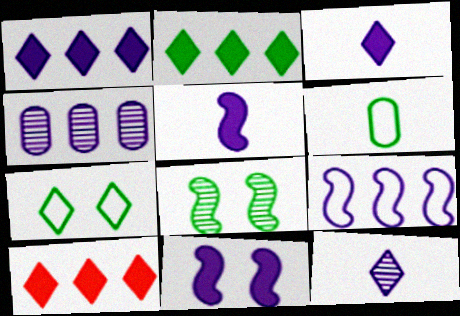[[1, 2, 10], 
[1, 4, 9], 
[2, 6, 8], 
[7, 10, 12]]